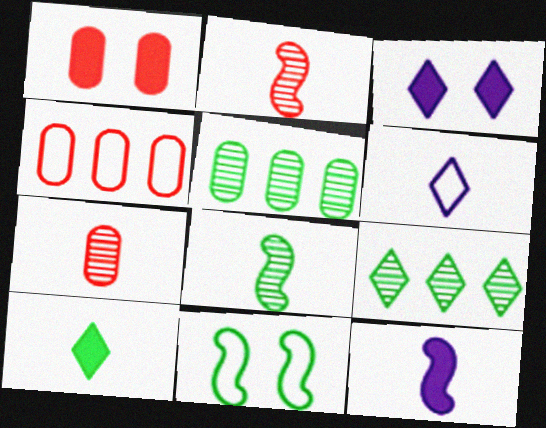[[1, 4, 7], 
[3, 4, 8], 
[4, 6, 11], 
[5, 10, 11]]